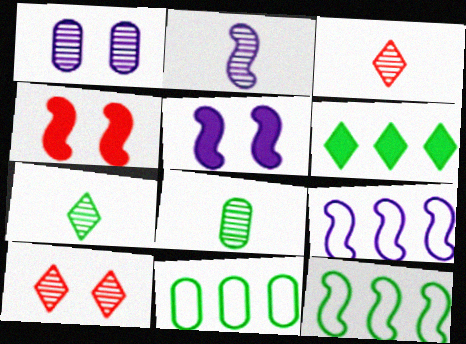[[2, 3, 8], 
[2, 4, 12], 
[2, 5, 9], 
[3, 5, 11]]